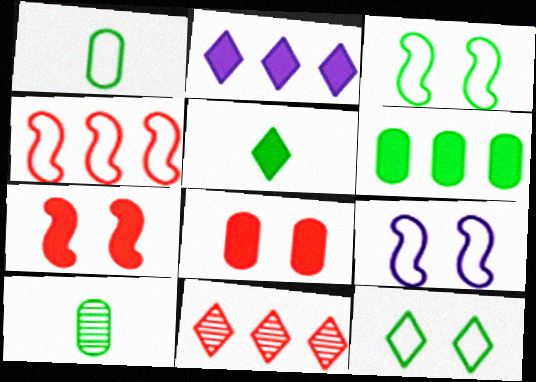[]